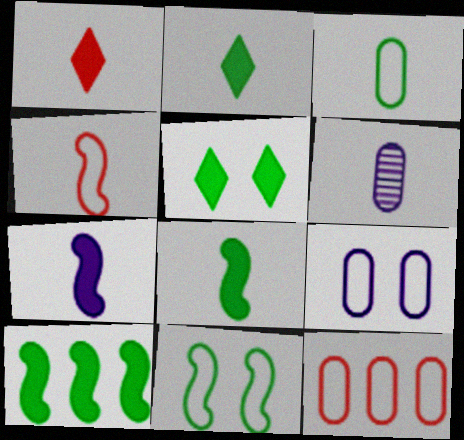[[2, 4, 6], 
[3, 9, 12]]